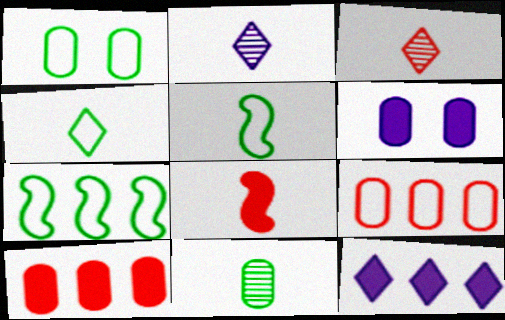[[1, 4, 7], 
[3, 6, 7], 
[6, 9, 11]]